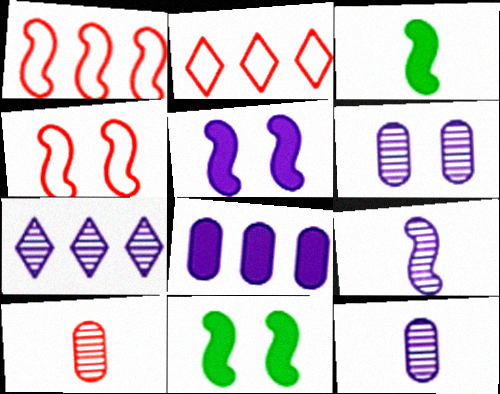[[1, 9, 11], 
[2, 3, 6], 
[2, 11, 12], 
[6, 7, 9]]